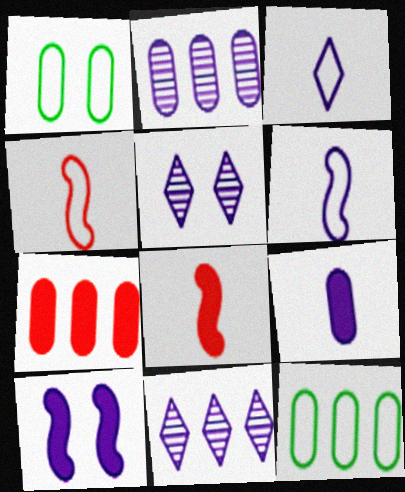[[1, 8, 11], 
[2, 3, 10], 
[2, 7, 12], 
[5, 8, 12]]